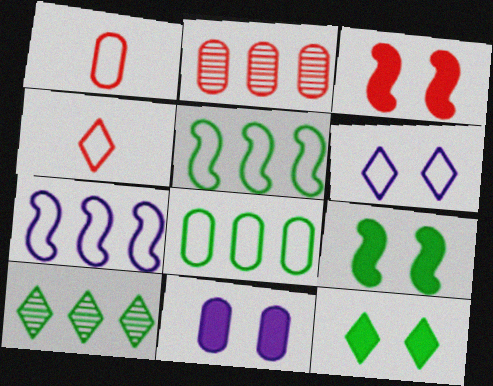[[1, 5, 6], 
[2, 3, 4], 
[3, 11, 12]]